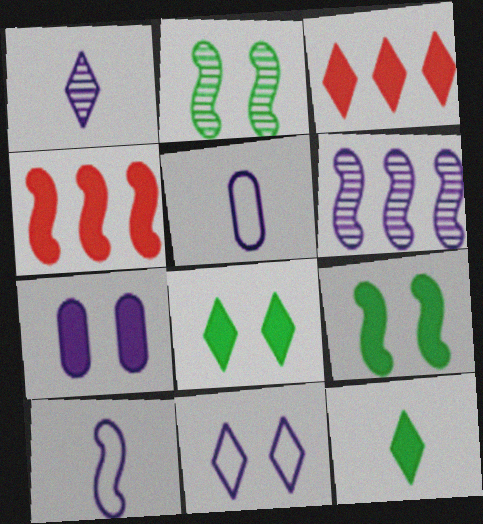[[2, 3, 5], 
[2, 4, 10], 
[4, 7, 12]]